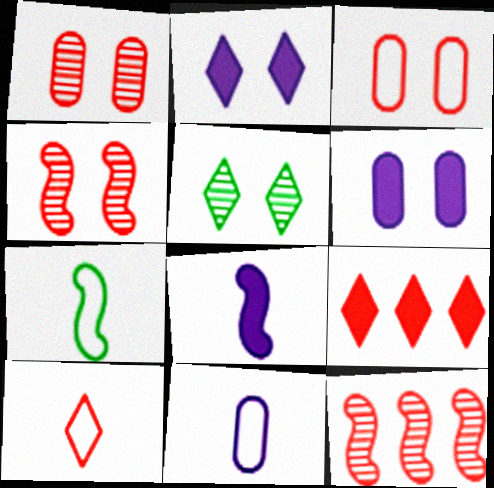[[7, 10, 11]]